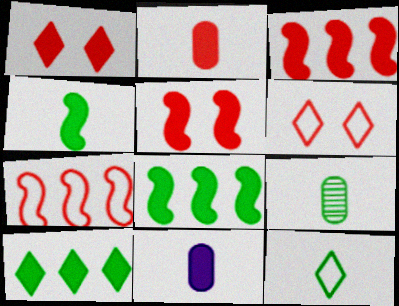[[1, 2, 3], 
[1, 8, 11], 
[4, 9, 12], 
[5, 10, 11]]